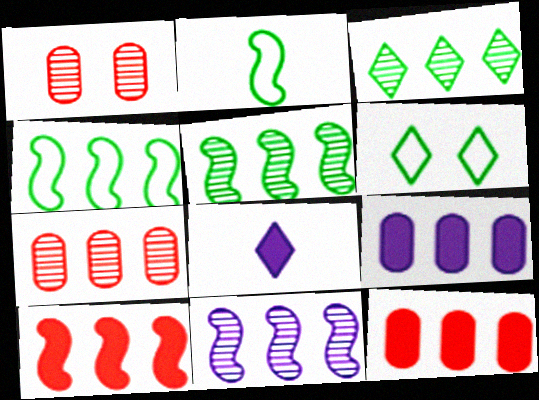[[1, 4, 8], 
[3, 7, 11], 
[4, 10, 11]]